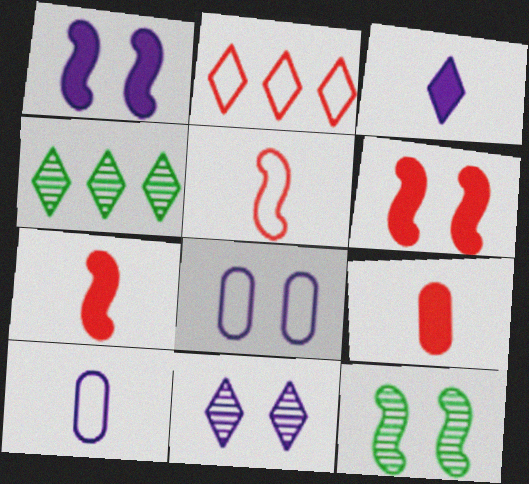[[1, 8, 11], 
[4, 6, 10], 
[4, 7, 8]]